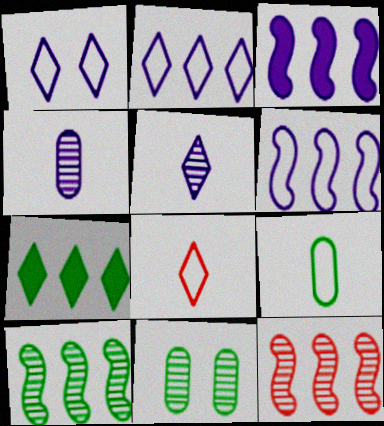[[1, 3, 4], 
[3, 8, 11], 
[5, 11, 12]]